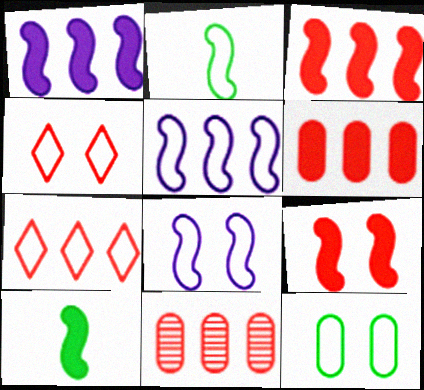[[1, 9, 10], 
[3, 7, 11], 
[4, 8, 12]]